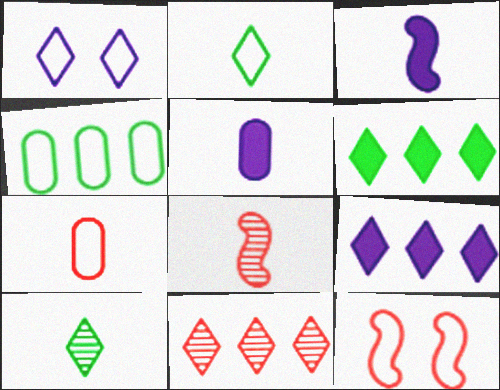[[2, 5, 8], 
[3, 7, 10]]